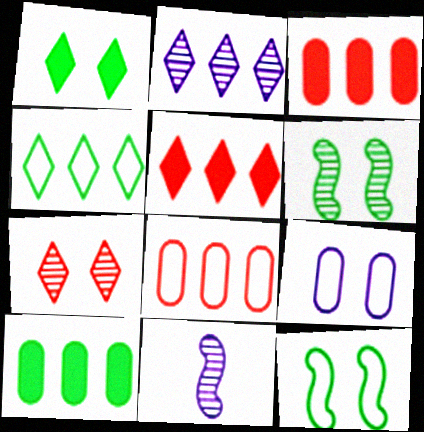[[1, 8, 11], 
[2, 4, 5]]